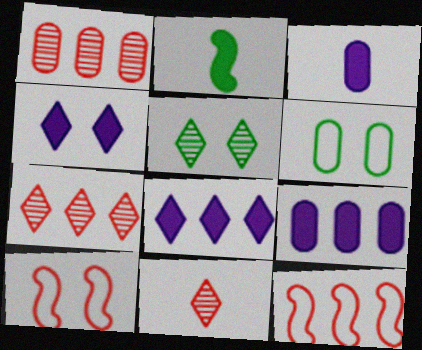[[1, 3, 6], 
[3, 5, 12]]